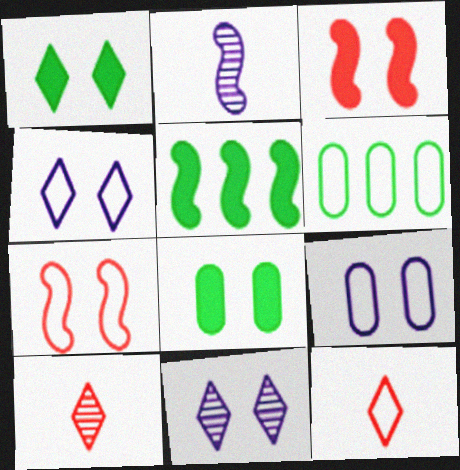[[2, 5, 7], 
[5, 9, 10], 
[7, 8, 11]]